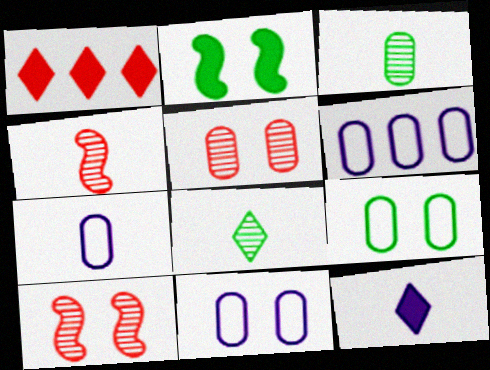[[6, 7, 11]]